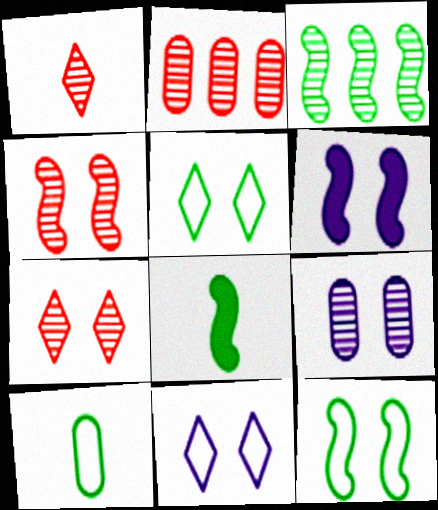[[1, 2, 4], 
[1, 3, 9], 
[2, 8, 11], 
[3, 8, 12], 
[4, 6, 12], 
[6, 9, 11]]